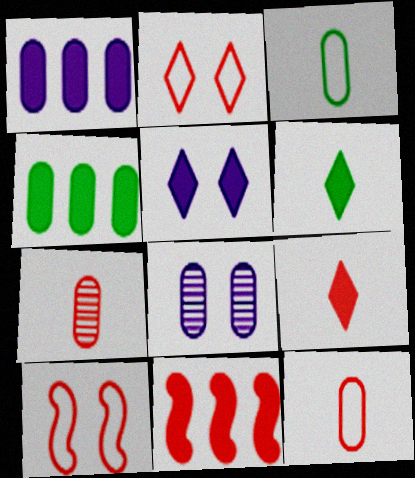[[2, 7, 11], 
[4, 8, 12]]